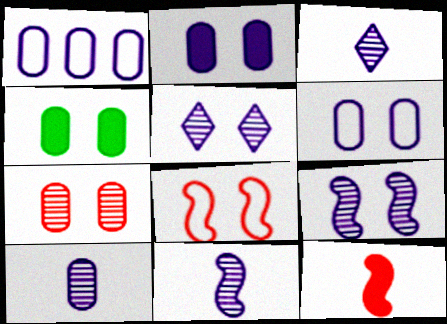[[1, 2, 10], 
[3, 10, 11], 
[4, 5, 8], 
[4, 6, 7]]